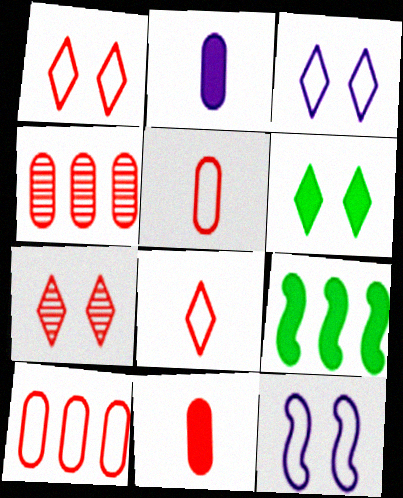[[3, 6, 7]]